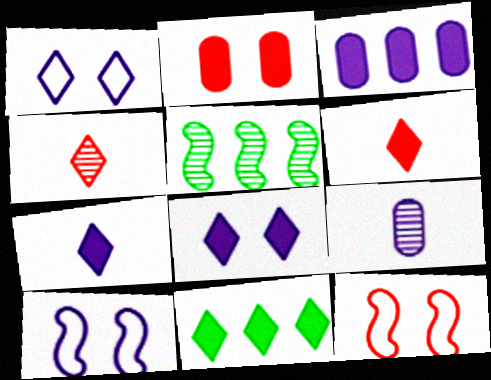[[1, 4, 11], 
[6, 8, 11], 
[9, 11, 12]]